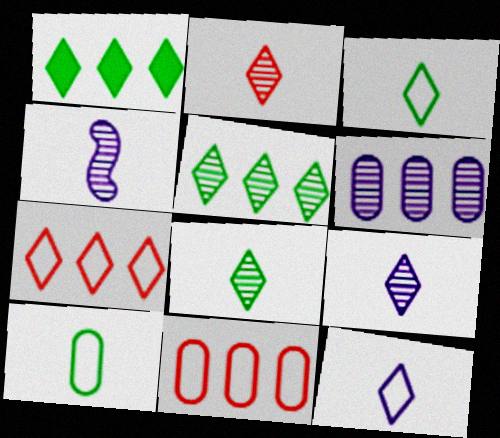[[2, 8, 9]]